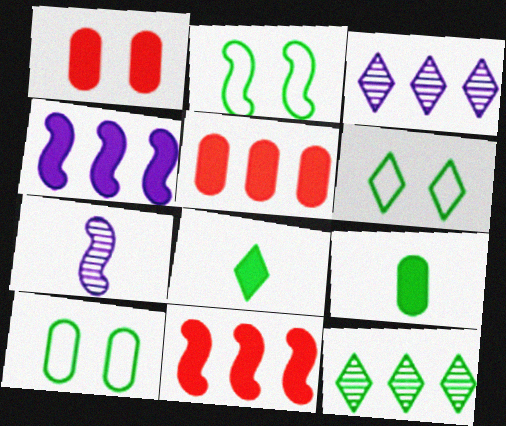[[1, 4, 8], 
[2, 6, 10], 
[2, 7, 11], 
[2, 9, 12], 
[5, 6, 7], 
[6, 8, 12]]